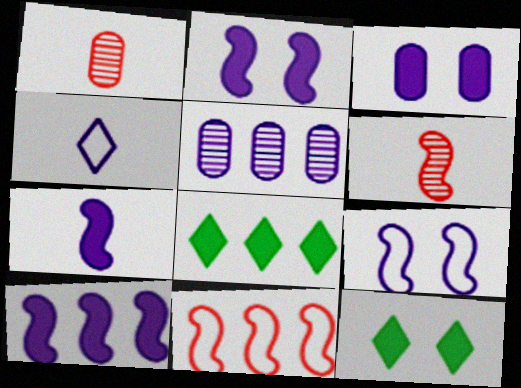[[1, 8, 9], 
[2, 4, 5], 
[2, 7, 10], 
[5, 8, 11]]